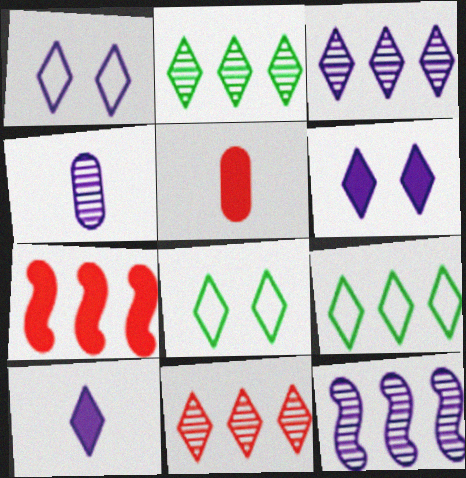[[1, 3, 10], 
[2, 3, 11], 
[4, 7, 8], 
[5, 8, 12], 
[8, 10, 11]]